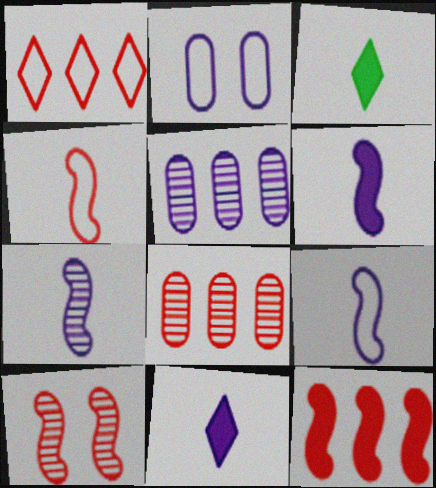[[1, 8, 12], 
[4, 10, 12], 
[6, 7, 9]]